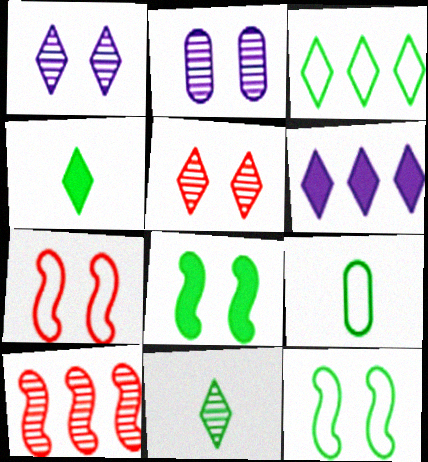[[2, 10, 11], 
[3, 9, 12]]